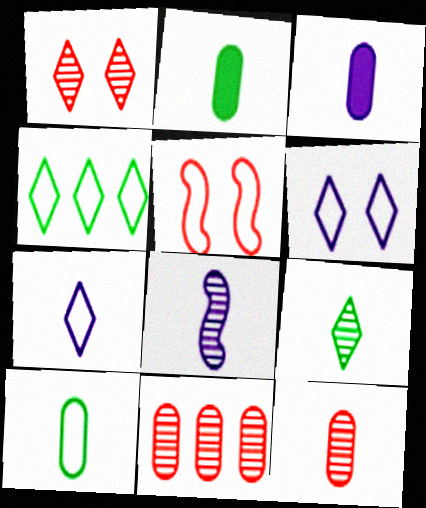[[3, 7, 8], 
[3, 10, 12], 
[8, 9, 12]]